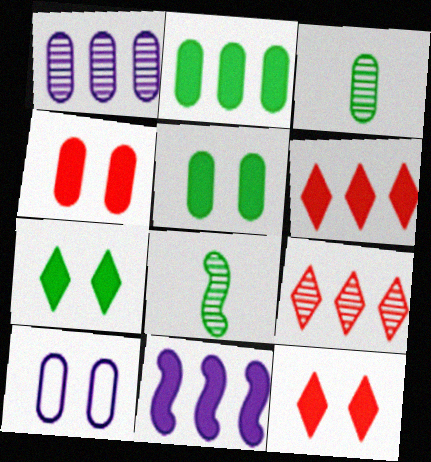[[2, 6, 11], 
[6, 8, 10]]